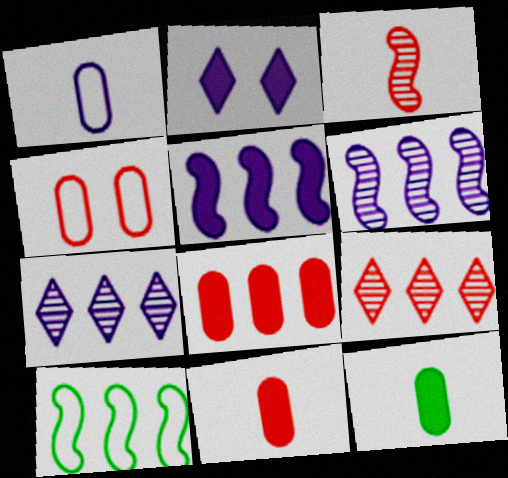[[1, 2, 6], 
[7, 8, 10]]